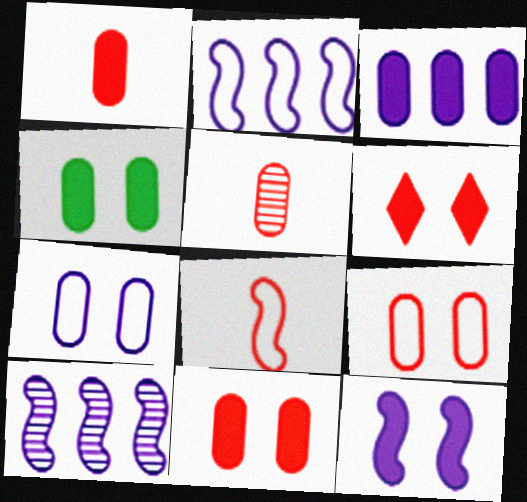[[1, 3, 4], 
[4, 6, 12]]